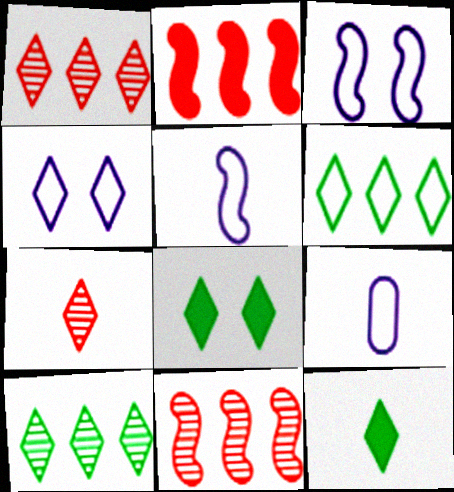[[1, 4, 12], 
[8, 9, 11]]